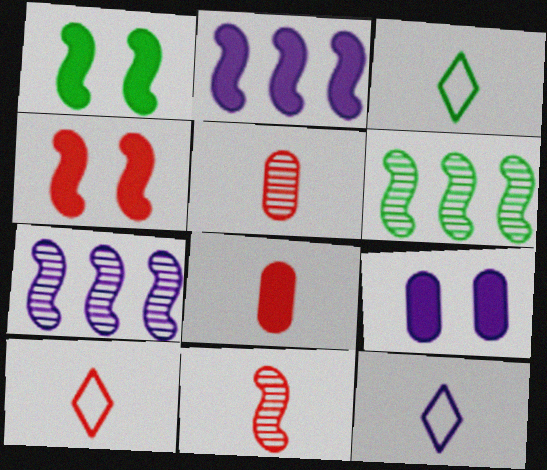[[3, 10, 12], 
[6, 9, 10], 
[7, 9, 12], 
[8, 10, 11]]